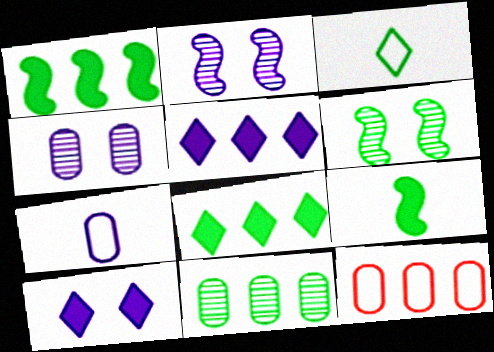[[2, 5, 7]]